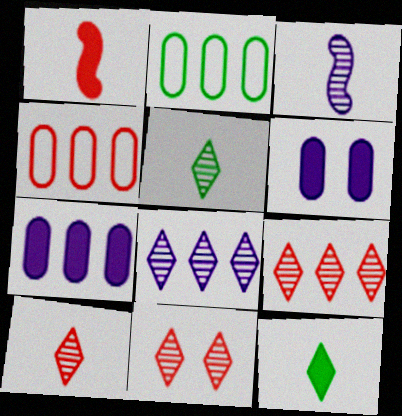[[1, 4, 11], 
[5, 8, 11], 
[9, 10, 11]]